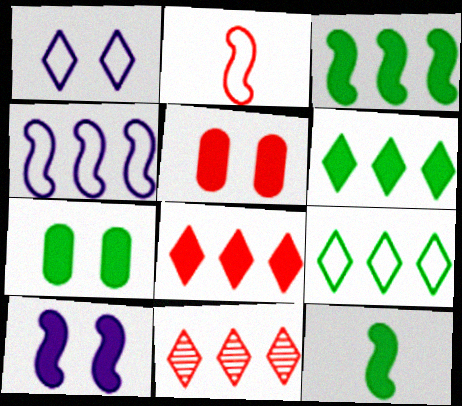[[2, 5, 11], 
[6, 7, 12]]